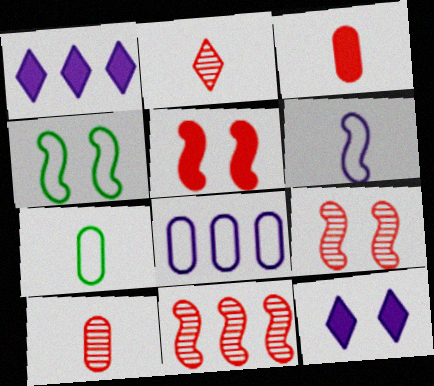[[1, 4, 10], 
[1, 7, 9], 
[7, 11, 12]]